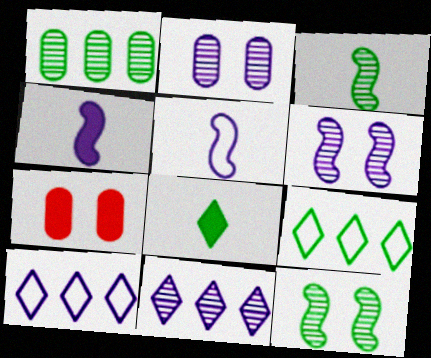[[2, 4, 10], 
[3, 7, 10]]